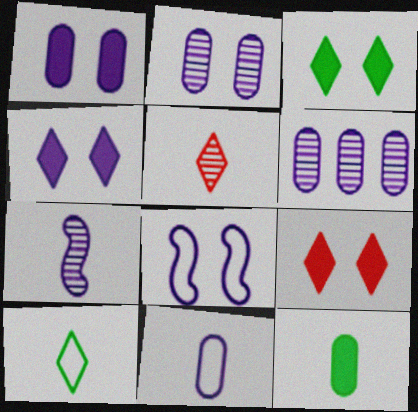[[1, 6, 11], 
[2, 4, 8], 
[3, 4, 9]]